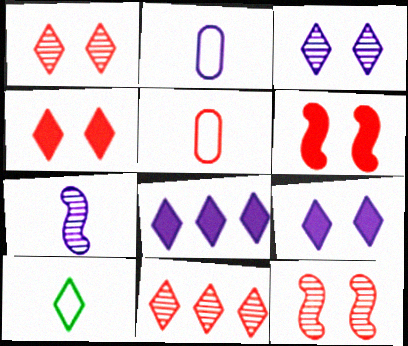[[1, 8, 10], 
[5, 6, 11], 
[9, 10, 11]]